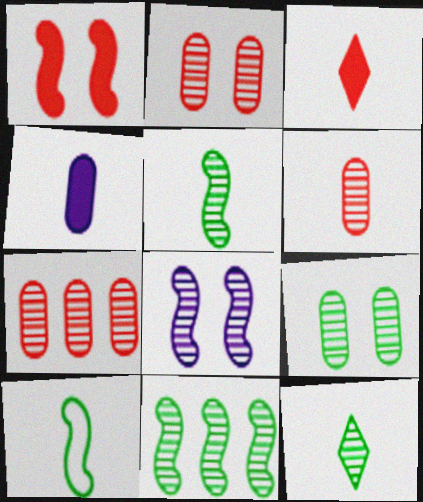[[2, 6, 7], 
[7, 8, 12], 
[9, 11, 12]]